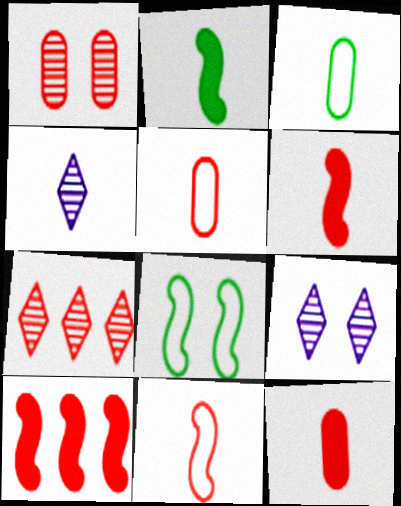[[2, 4, 5], 
[3, 4, 6], 
[3, 9, 10]]